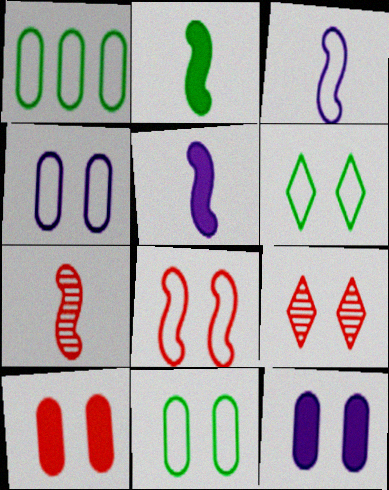[[1, 5, 9], 
[2, 3, 7], 
[4, 6, 8], 
[8, 9, 10]]